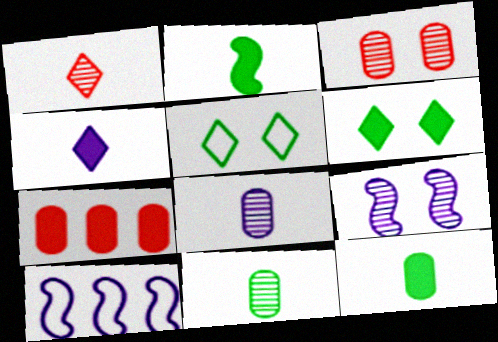[]